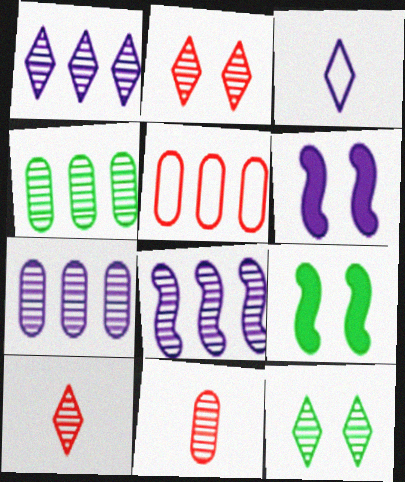[[1, 7, 8], 
[1, 10, 12], 
[3, 6, 7], 
[8, 11, 12]]